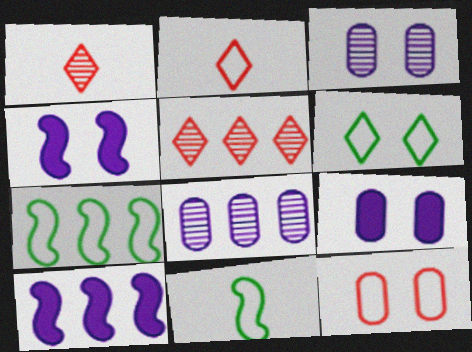[[1, 7, 9], 
[5, 9, 11]]